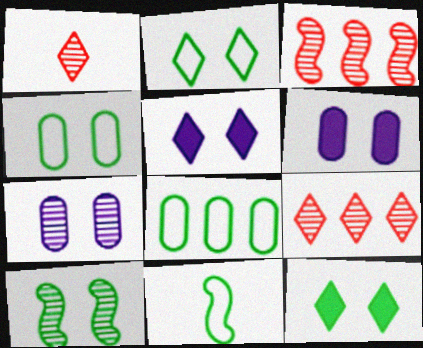[[2, 8, 11], 
[4, 10, 12], 
[6, 9, 11]]